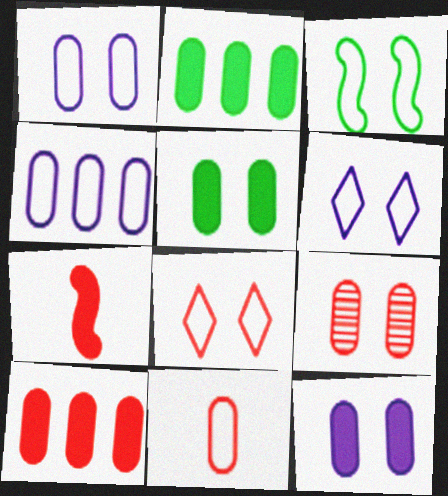[[1, 3, 8], 
[1, 5, 9], 
[9, 10, 11]]